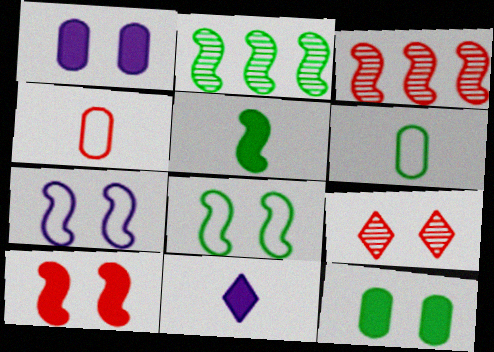[[1, 8, 9], 
[2, 5, 8], 
[3, 5, 7], 
[7, 9, 12]]